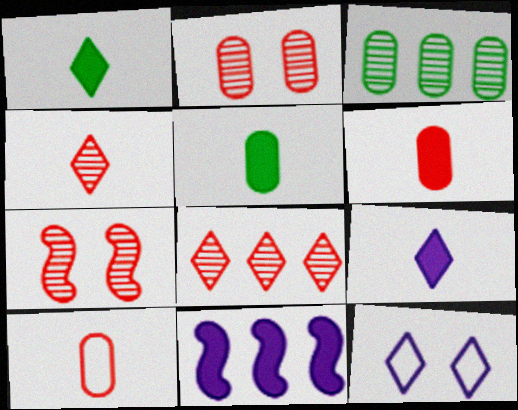[[1, 8, 12]]